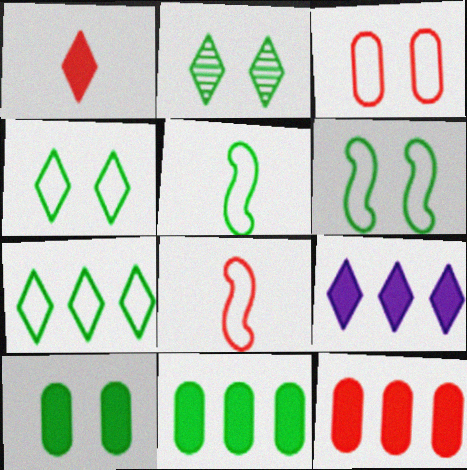[[2, 5, 11], 
[2, 6, 10]]